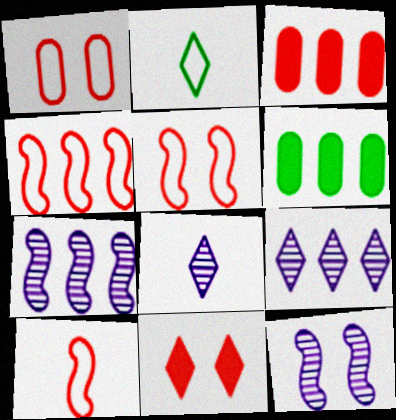[[2, 3, 12], 
[2, 9, 11], 
[4, 5, 10], 
[4, 6, 9], 
[5, 6, 8]]